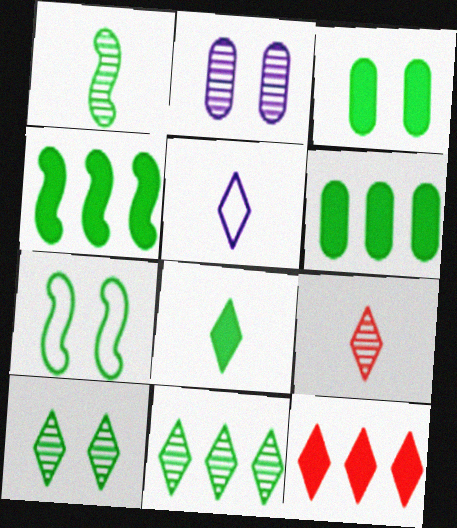[[1, 4, 7], 
[3, 4, 8], 
[3, 7, 10], 
[5, 8, 9], 
[5, 10, 12]]